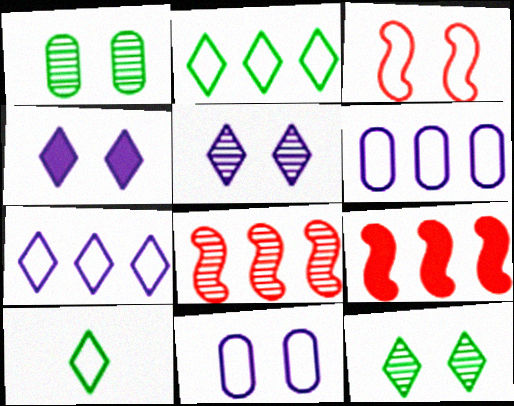[[1, 3, 4], 
[3, 6, 10]]